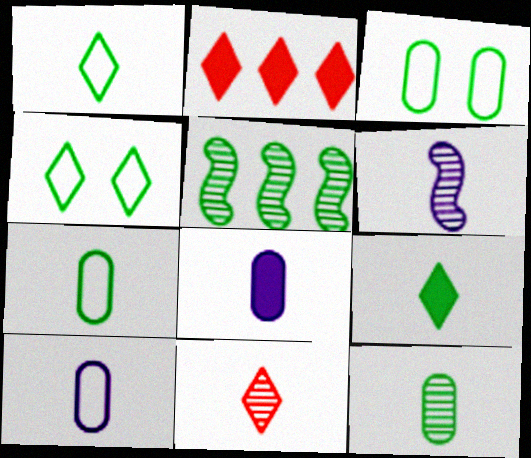[[2, 3, 6], 
[3, 5, 9], 
[6, 11, 12]]